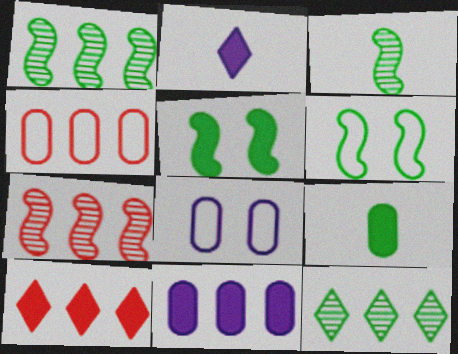[[3, 8, 10], 
[4, 7, 10], 
[6, 9, 12]]